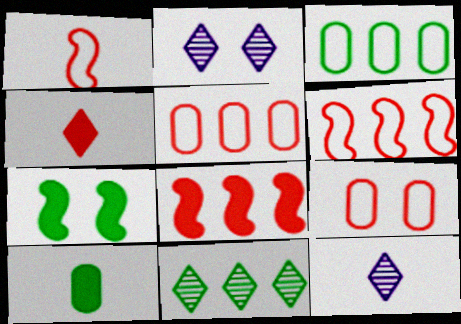[[1, 10, 12], 
[2, 6, 10], 
[2, 7, 9], 
[5, 7, 12]]